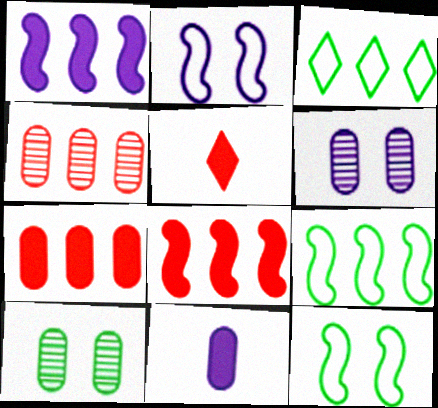[[1, 3, 4], 
[5, 6, 9]]